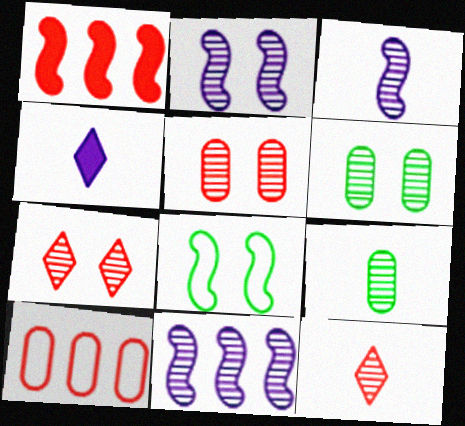[[1, 3, 8], 
[2, 3, 11], 
[2, 6, 7], 
[3, 9, 12], 
[6, 11, 12], 
[7, 9, 11]]